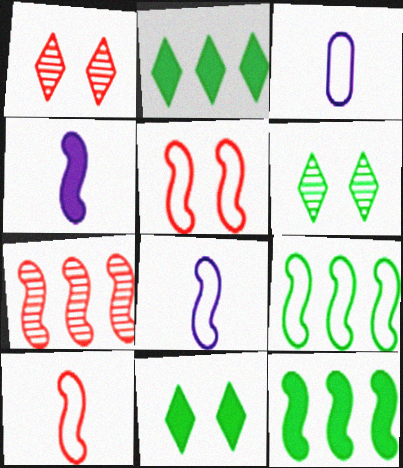[[1, 3, 12], 
[3, 7, 11], 
[5, 8, 9]]